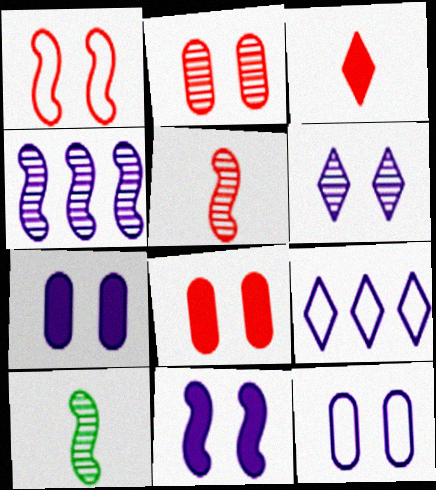[[6, 11, 12], 
[8, 9, 10]]